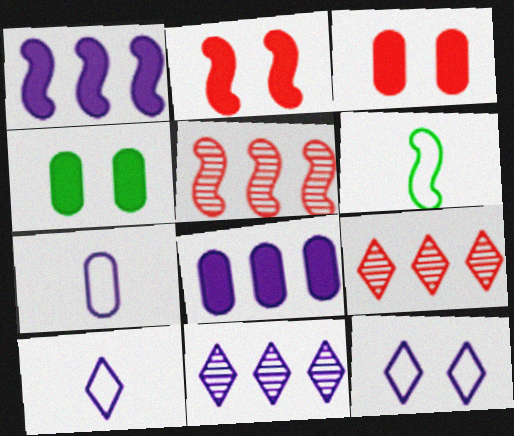[[3, 6, 11], 
[4, 5, 10]]